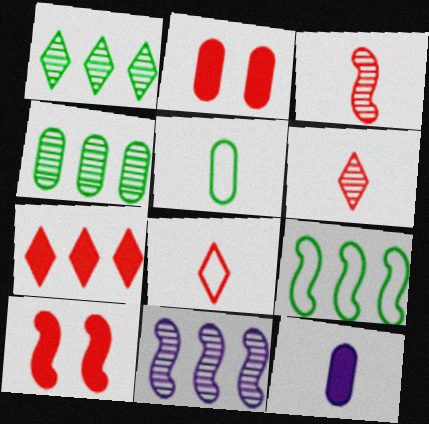[]